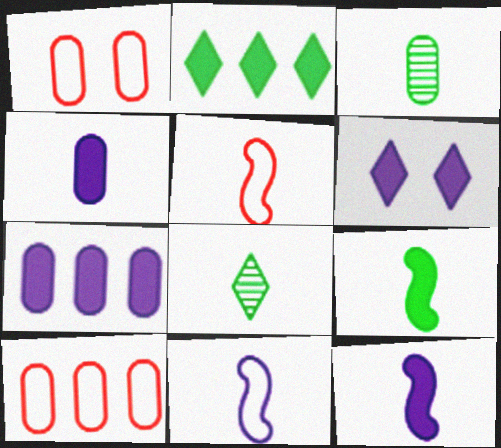[[1, 3, 7], 
[4, 5, 8], 
[6, 7, 12]]